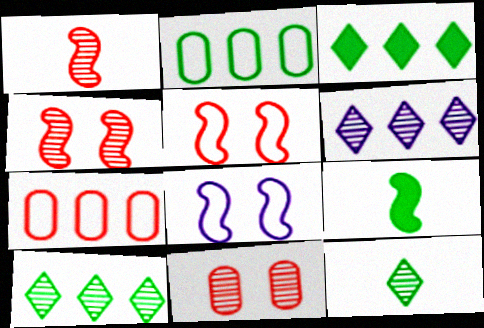[]